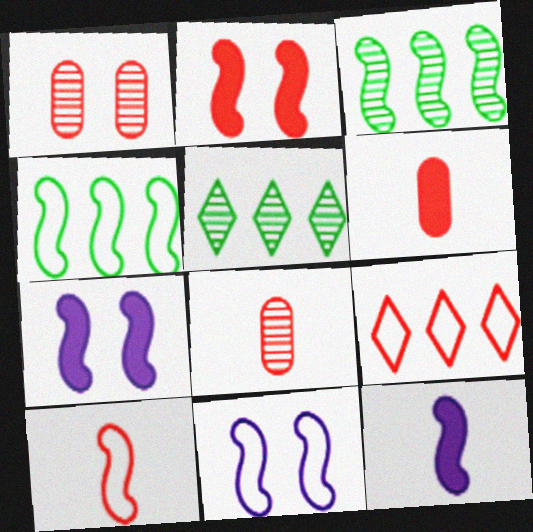[[2, 8, 9], 
[3, 7, 10], 
[4, 10, 11], 
[5, 6, 11]]